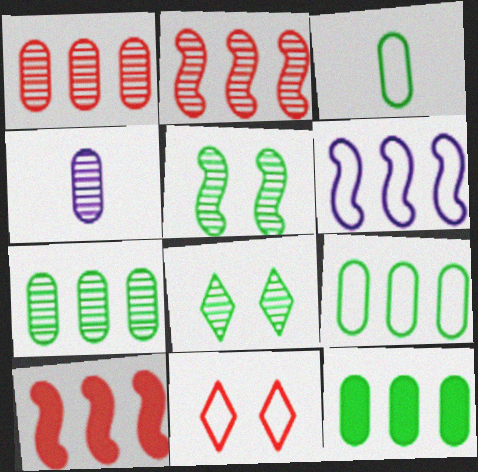[[2, 4, 8], 
[3, 6, 11], 
[7, 9, 12]]